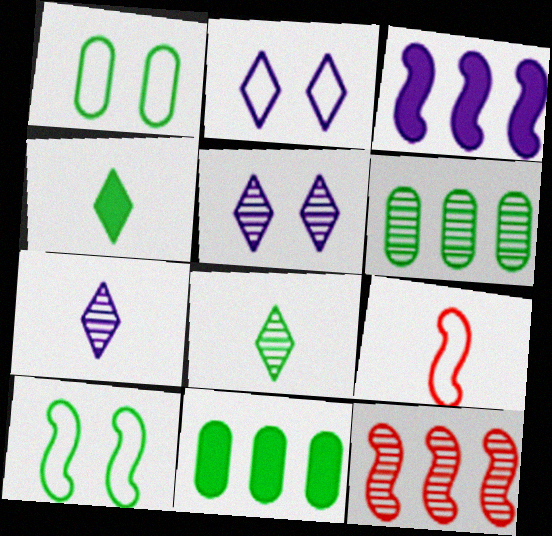[[4, 6, 10], 
[5, 9, 11], 
[8, 10, 11]]